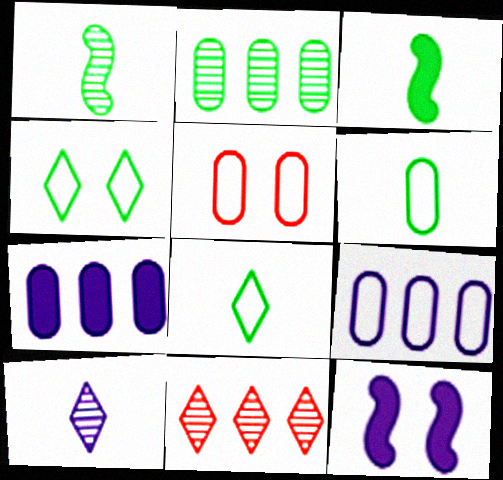[[2, 3, 4], 
[5, 6, 9], 
[6, 11, 12], 
[9, 10, 12]]